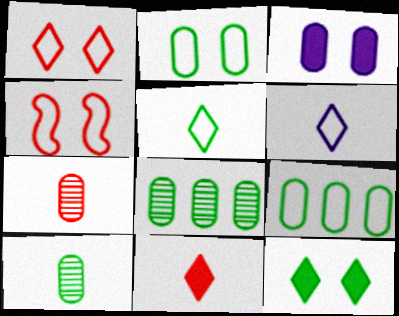[[3, 7, 9], 
[4, 6, 9]]